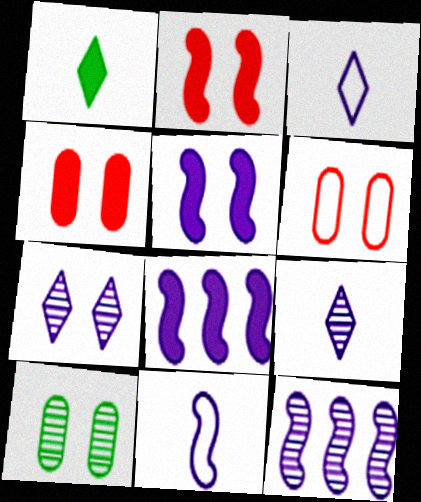[[1, 4, 8], 
[1, 6, 12], 
[5, 11, 12]]